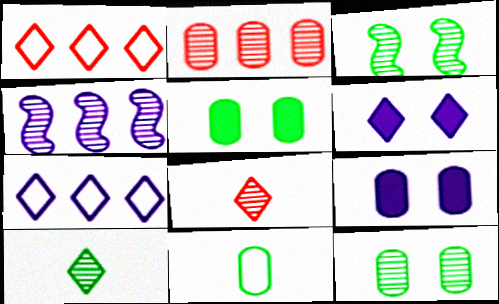[[1, 6, 10], 
[2, 9, 11], 
[4, 8, 12]]